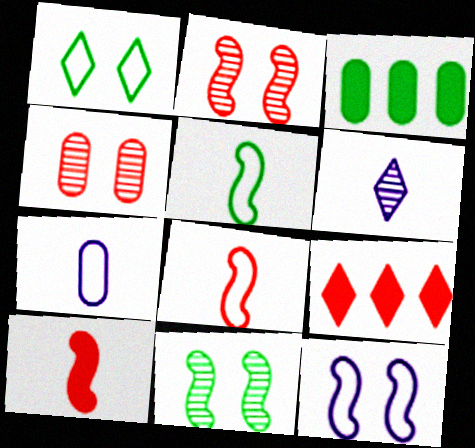[[1, 6, 9], 
[3, 4, 7], 
[4, 8, 9], 
[7, 9, 11]]